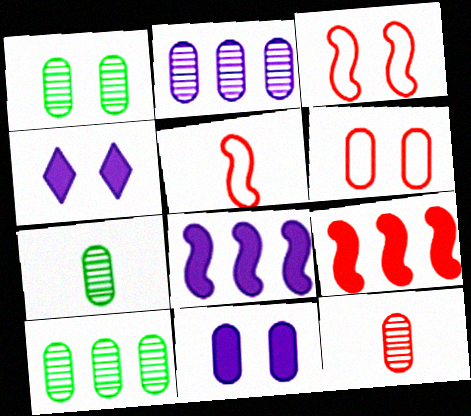[[1, 2, 12], 
[1, 3, 4], 
[1, 6, 11], 
[1, 7, 10], 
[4, 5, 10]]